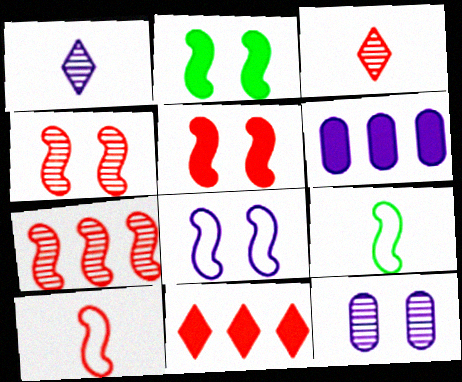[[1, 6, 8], 
[2, 4, 8], 
[5, 7, 10], 
[9, 11, 12]]